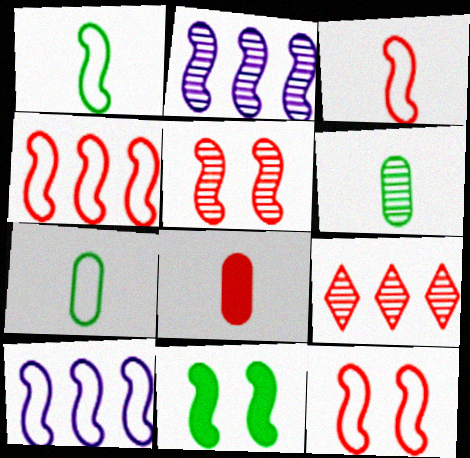[[1, 10, 12], 
[2, 3, 11], 
[3, 4, 12], 
[8, 9, 12]]